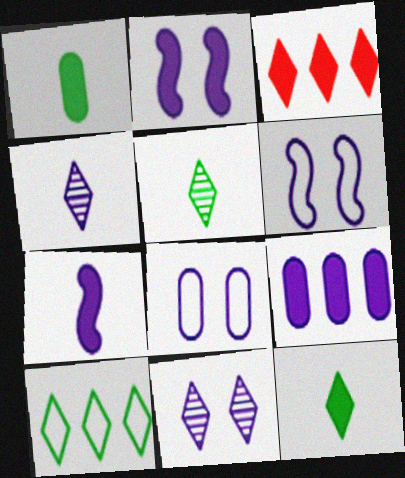[[1, 2, 3], 
[2, 8, 11], 
[4, 6, 9]]